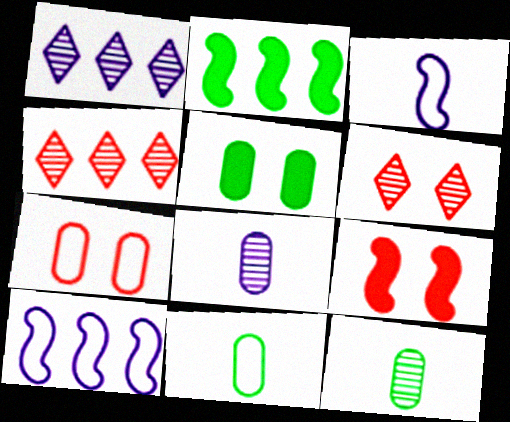[[1, 9, 11], 
[3, 4, 5], 
[6, 7, 9]]